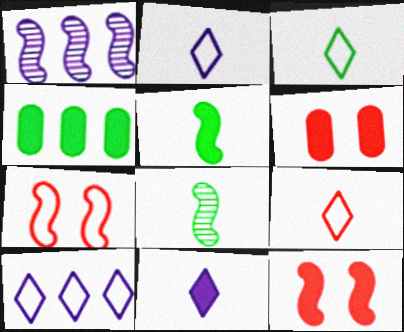[[1, 3, 6], 
[1, 5, 7], 
[2, 3, 9], 
[4, 11, 12], 
[6, 8, 10]]